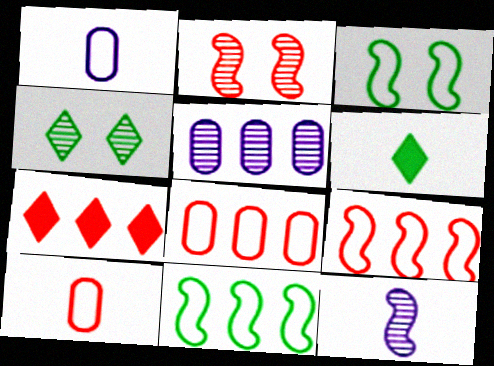[[2, 7, 10], 
[5, 7, 11], 
[6, 10, 12]]